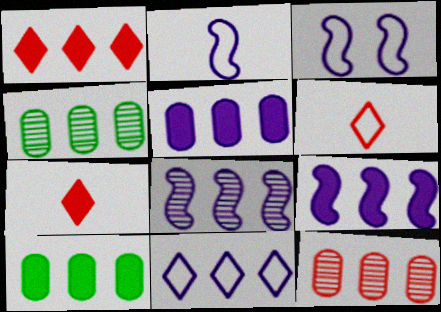[[1, 9, 10], 
[3, 4, 7], 
[5, 8, 11]]